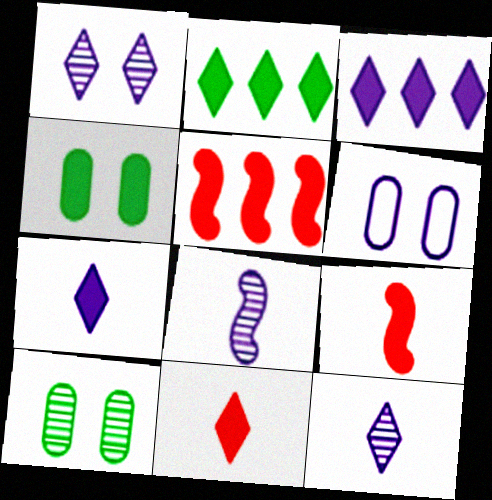[[3, 4, 9], 
[3, 6, 8], 
[4, 5, 7]]